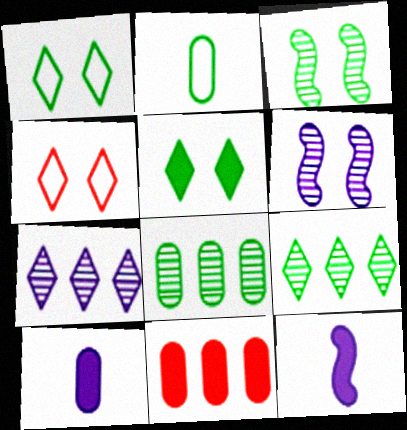[[4, 8, 12], 
[5, 11, 12]]